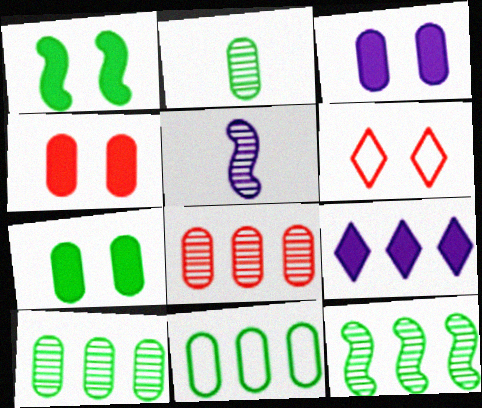[[2, 7, 11], 
[3, 4, 7]]